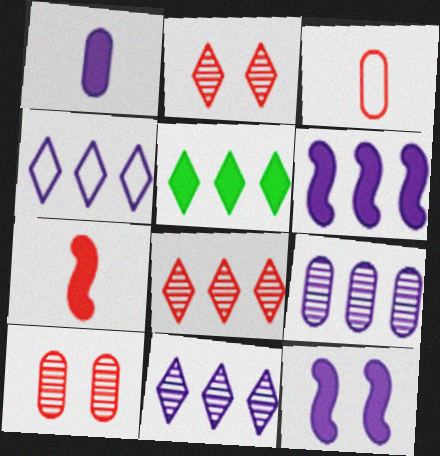[[4, 5, 8], 
[4, 6, 9]]